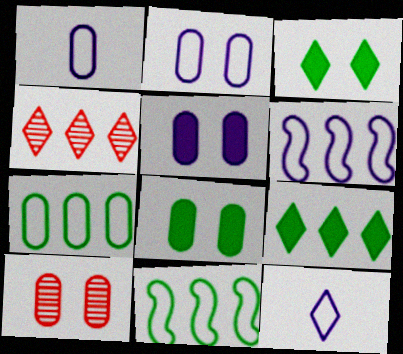[[2, 6, 12], 
[2, 8, 10], 
[3, 4, 12]]